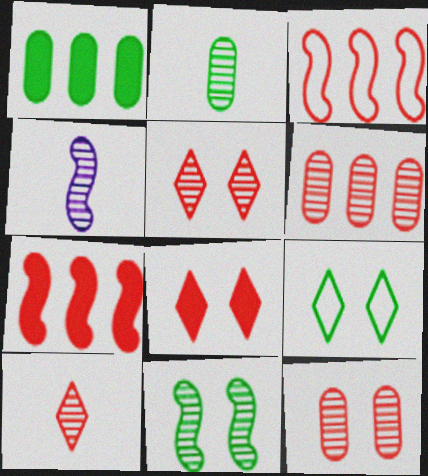[[2, 4, 10]]